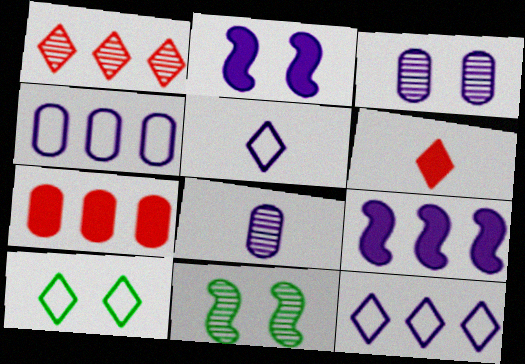[[1, 8, 11], 
[2, 8, 12], 
[3, 5, 9], 
[4, 6, 11], 
[5, 7, 11]]